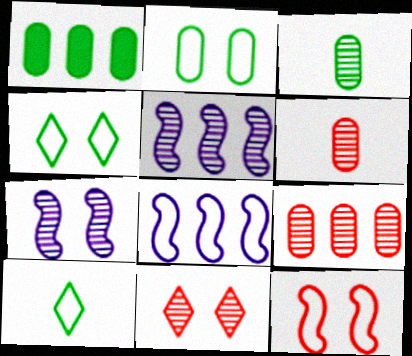[[1, 2, 3], 
[3, 5, 11]]